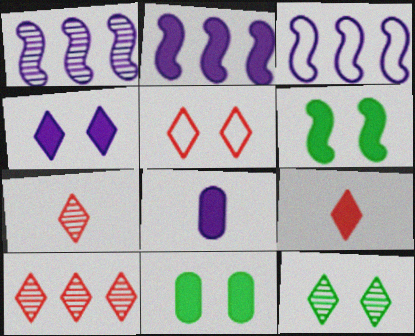[[1, 2, 3], 
[2, 4, 8], 
[2, 9, 11], 
[3, 7, 11], 
[4, 5, 12], 
[5, 9, 10]]